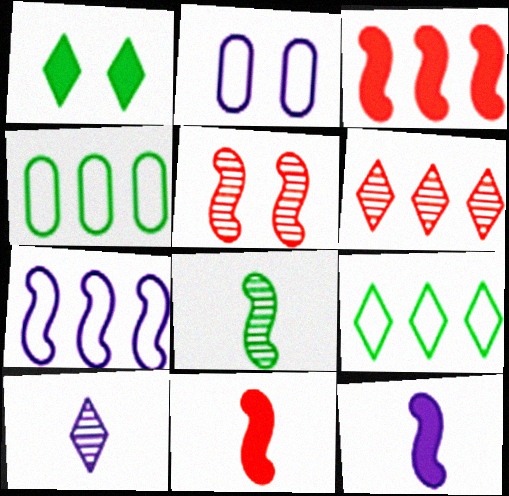[[1, 2, 5], 
[1, 4, 8]]